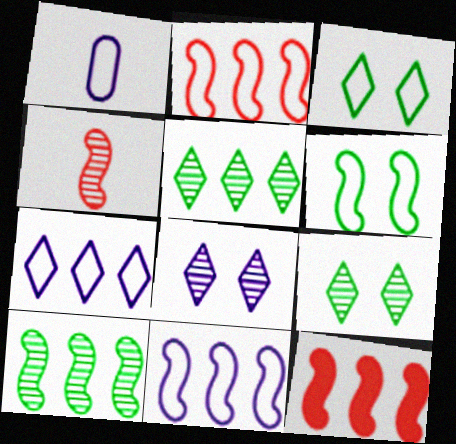[[1, 2, 3], 
[1, 9, 12], 
[10, 11, 12]]